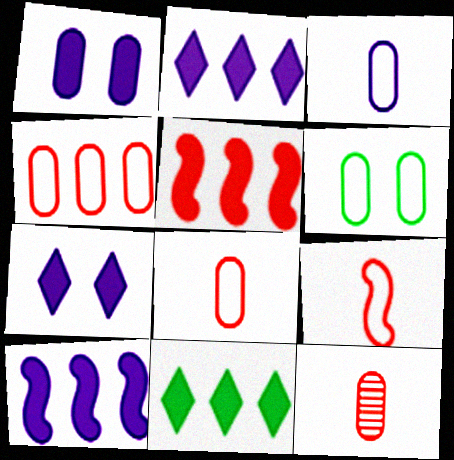[[3, 4, 6]]